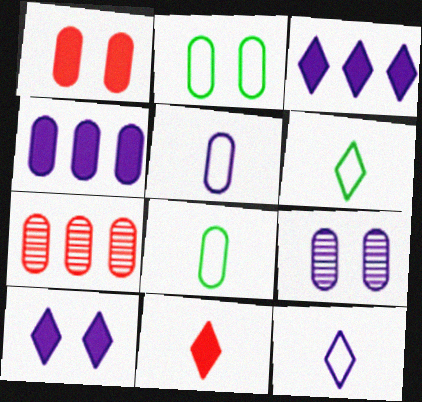[[1, 2, 9], 
[4, 5, 9]]